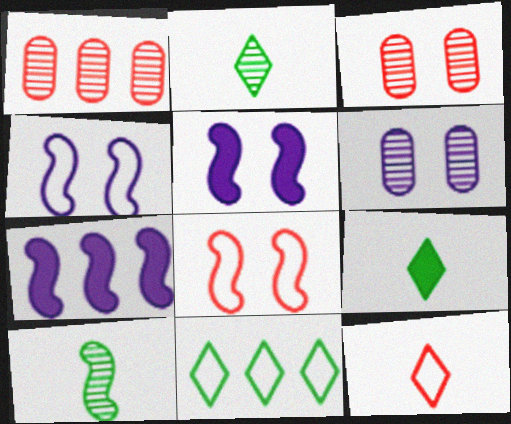[[1, 4, 9], 
[1, 7, 11], 
[7, 8, 10]]